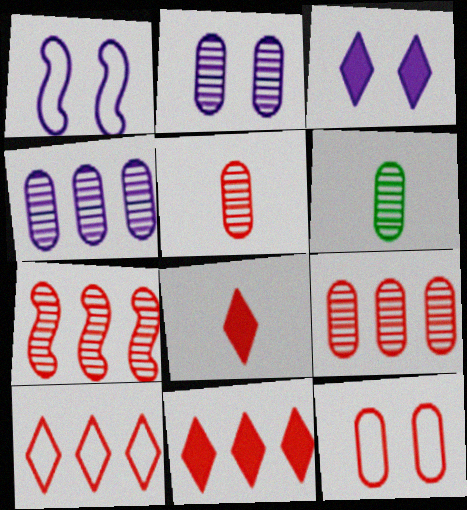[[1, 2, 3], 
[1, 6, 11], 
[2, 6, 9], 
[7, 8, 12]]